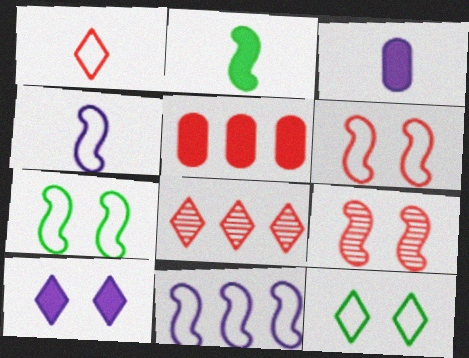[[1, 5, 9], 
[2, 5, 10], 
[2, 9, 11], 
[3, 7, 8]]